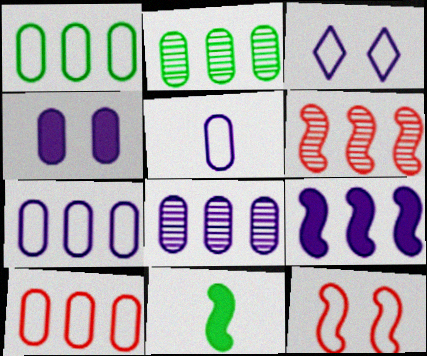[[1, 7, 10], 
[4, 5, 8]]